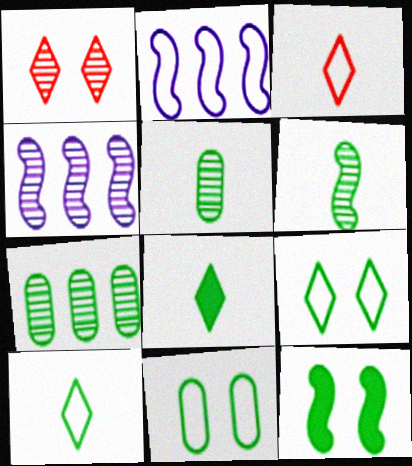[[1, 4, 5], 
[2, 3, 11], 
[7, 10, 12]]